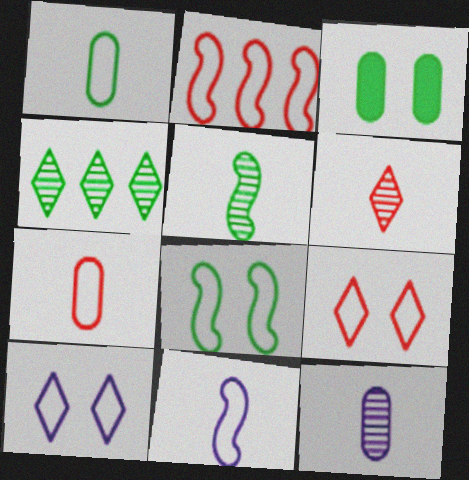[[1, 2, 10], 
[2, 7, 9], 
[2, 8, 11], 
[5, 6, 12]]